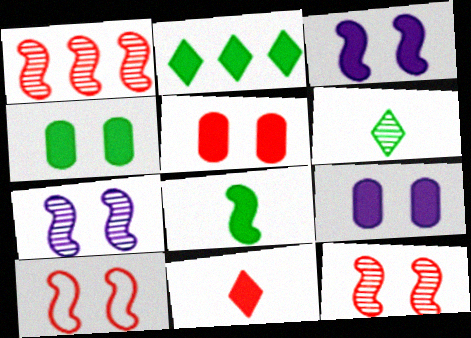[[2, 4, 8], 
[4, 5, 9]]